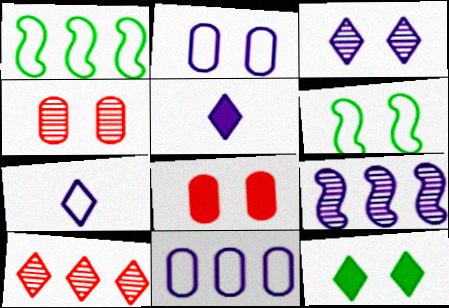[[1, 4, 5], 
[2, 5, 9], 
[3, 6, 8], 
[7, 10, 12]]